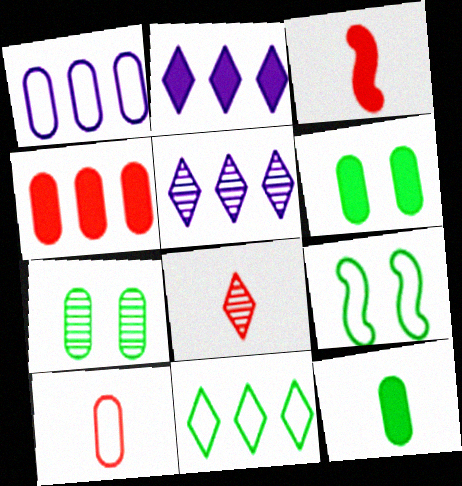[[2, 3, 6], 
[3, 8, 10]]